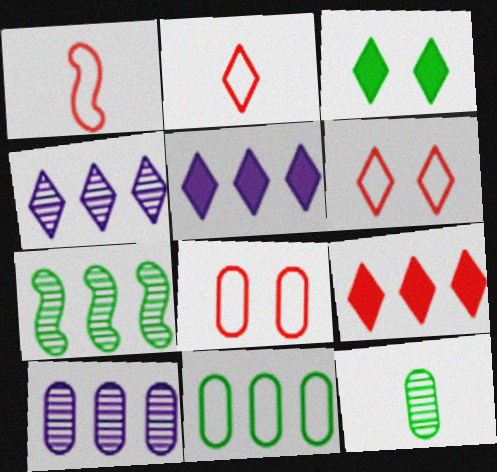[[1, 3, 10], 
[2, 3, 4]]